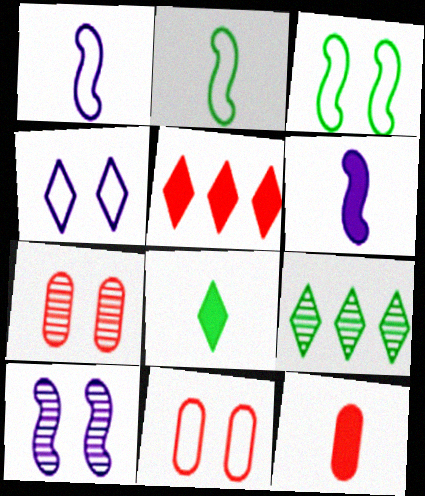[[3, 4, 11], 
[6, 8, 12], 
[6, 9, 11]]